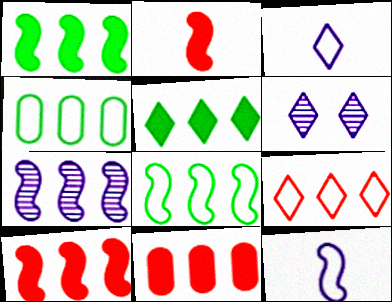[[2, 4, 6], 
[7, 8, 10]]